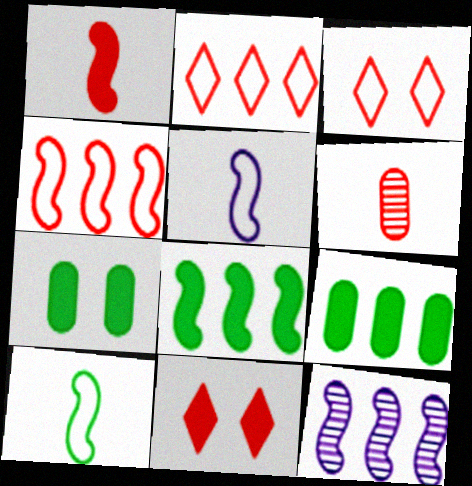[[2, 9, 12], 
[4, 6, 11], 
[4, 8, 12]]